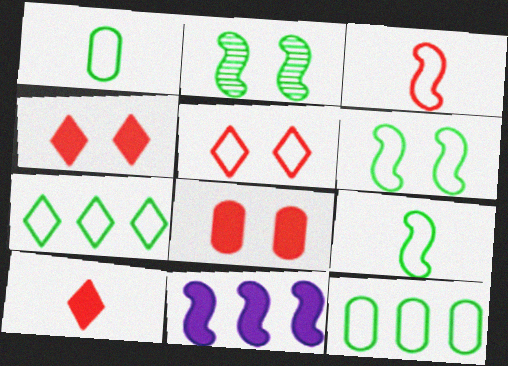[[1, 6, 7], 
[2, 3, 11]]